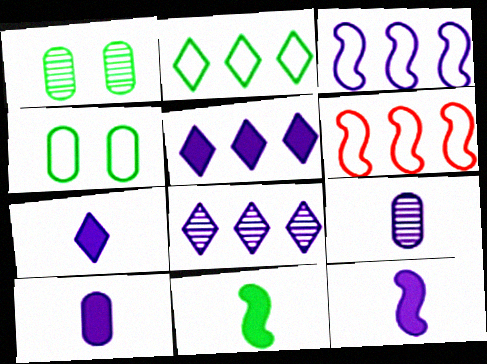[[1, 2, 11], 
[1, 6, 7], 
[7, 10, 12]]